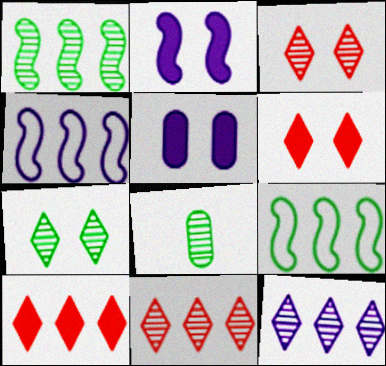[[1, 7, 8], 
[4, 6, 8]]